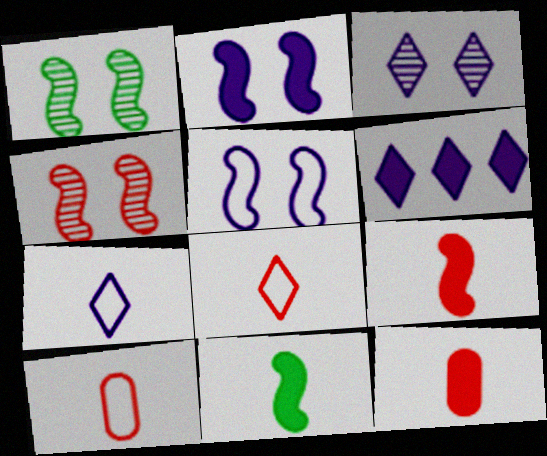[[1, 6, 10], 
[3, 6, 7]]